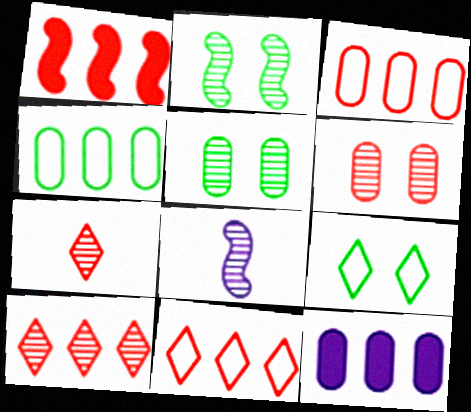[[1, 3, 10], 
[5, 8, 10]]